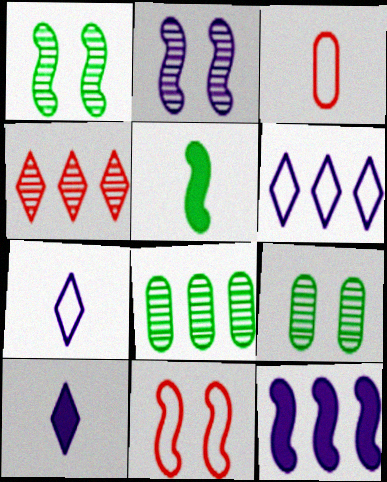[[8, 10, 11]]